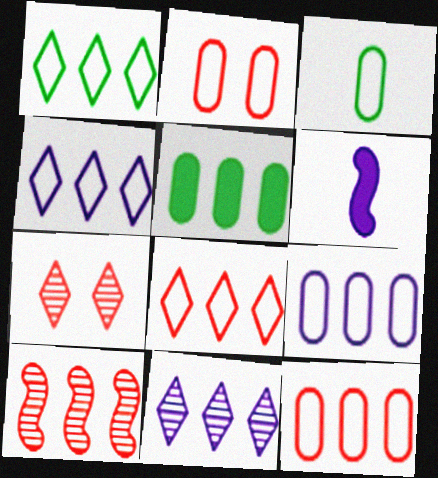[[1, 4, 8], 
[2, 3, 9], 
[4, 5, 10]]